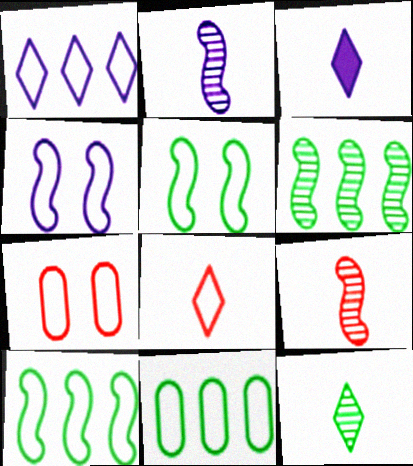[[3, 6, 7], 
[3, 8, 12], 
[4, 8, 11]]